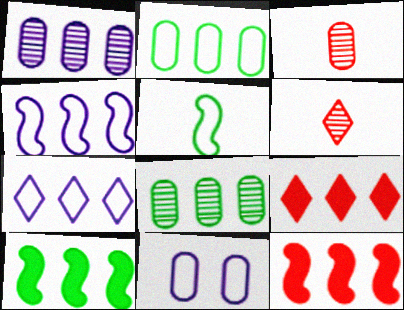[[4, 8, 9], 
[6, 10, 11], 
[7, 8, 12]]